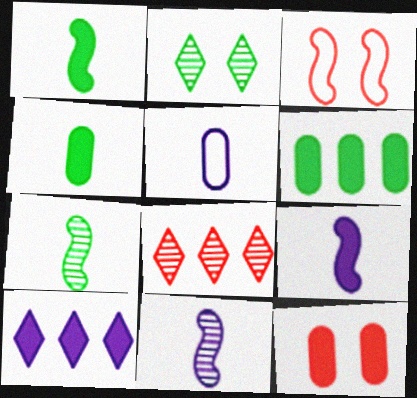[[1, 10, 12]]